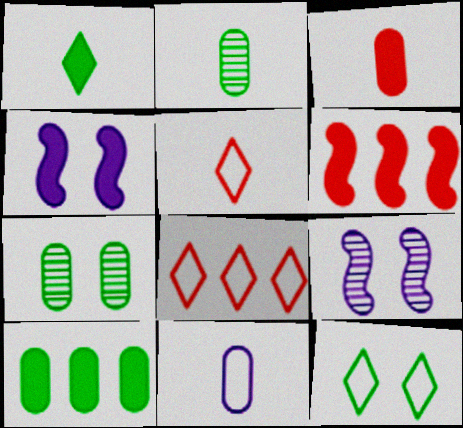[[2, 3, 11], 
[2, 4, 8], 
[5, 9, 10]]